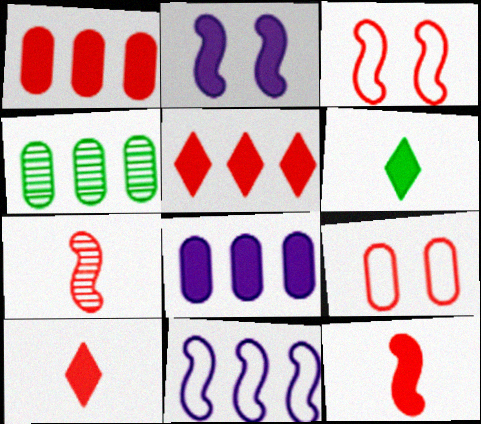[[1, 2, 6], 
[4, 5, 11], 
[5, 7, 9]]